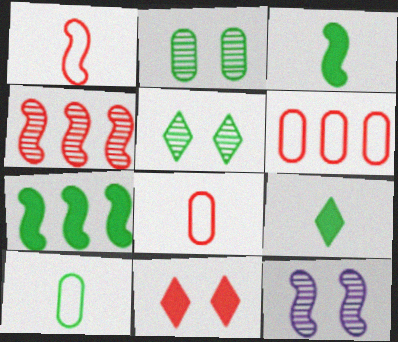[[1, 7, 12], 
[4, 8, 11], 
[5, 7, 10], 
[6, 9, 12]]